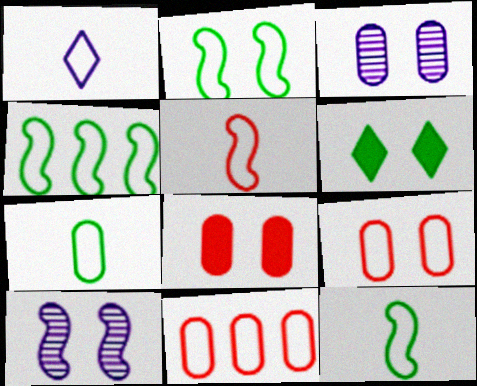[[1, 2, 11], 
[1, 4, 9], 
[1, 5, 7], 
[2, 4, 12], 
[6, 9, 10]]